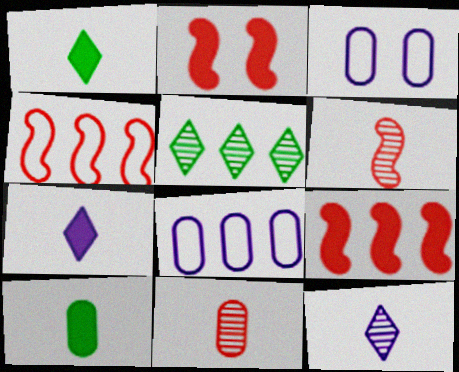[[2, 4, 6], 
[5, 8, 9]]